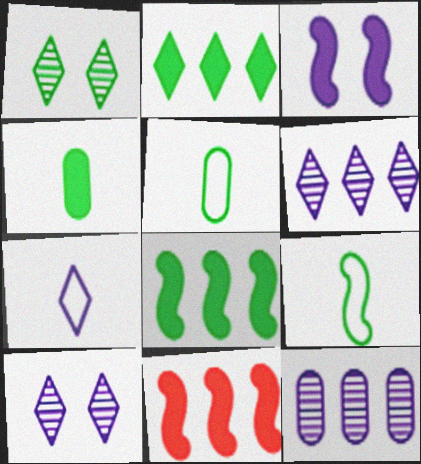[[1, 5, 8], 
[3, 7, 12], 
[5, 10, 11]]